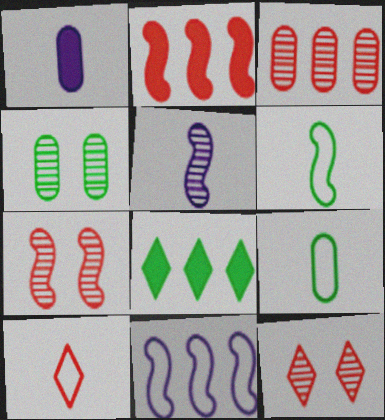[[3, 8, 11], 
[4, 6, 8]]